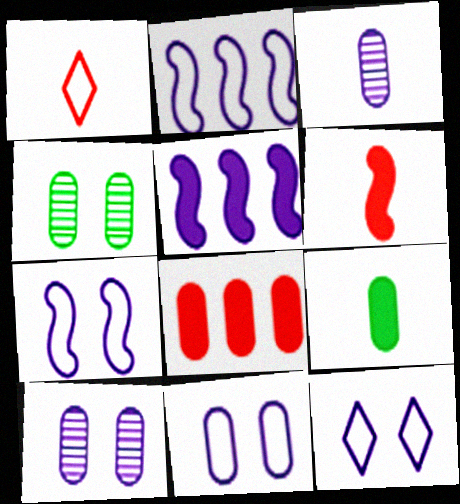[[1, 4, 5], 
[3, 5, 12], 
[7, 11, 12]]